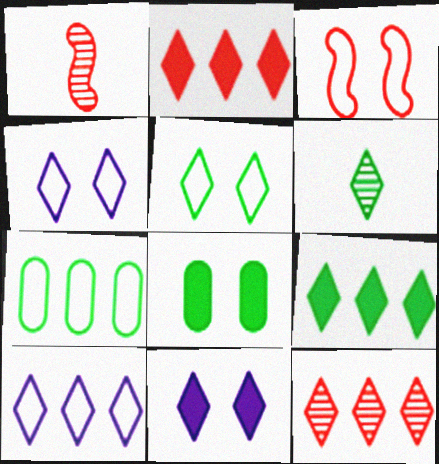[[1, 7, 11], 
[1, 8, 10], 
[2, 4, 6], 
[5, 6, 9], 
[9, 10, 12]]